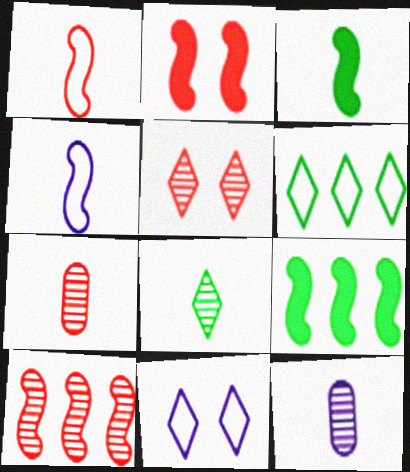[[1, 2, 10], 
[2, 6, 12], 
[5, 7, 10], 
[7, 9, 11]]